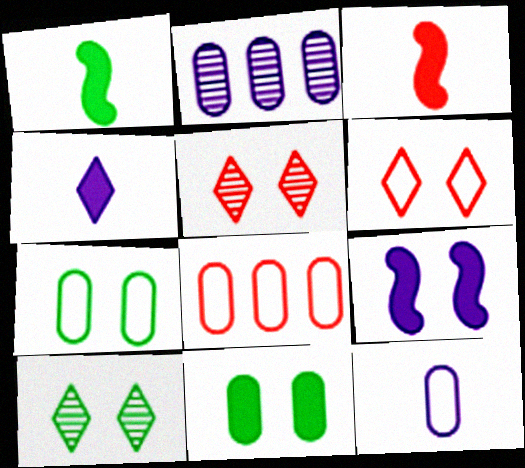[[1, 2, 6], 
[3, 5, 8], 
[5, 7, 9], 
[7, 8, 12]]